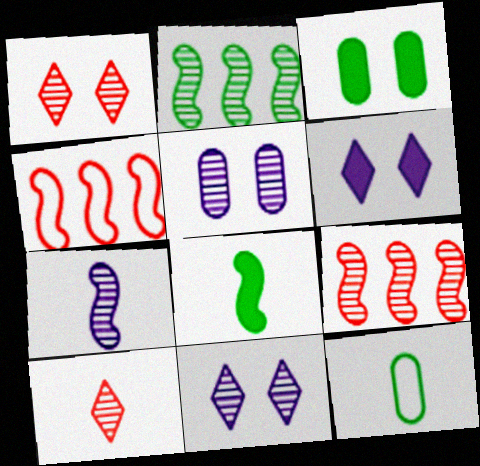[[2, 5, 10], 
[6, 9, 12]]